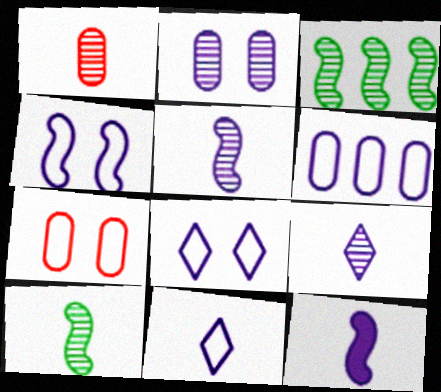[[1, 9, 10], 
[4, 6, 11]]